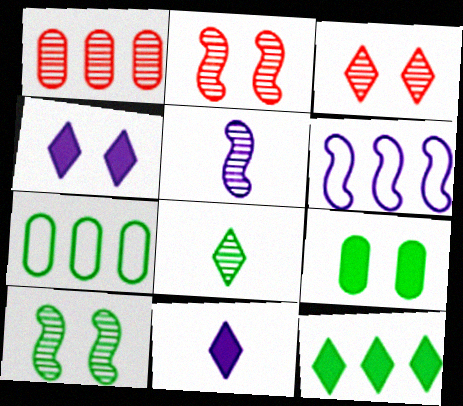[[1, 6, 12], 
[2, 7, 11]]